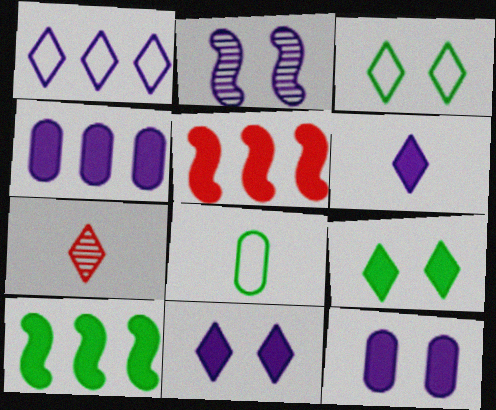[[1, 7, 9]]